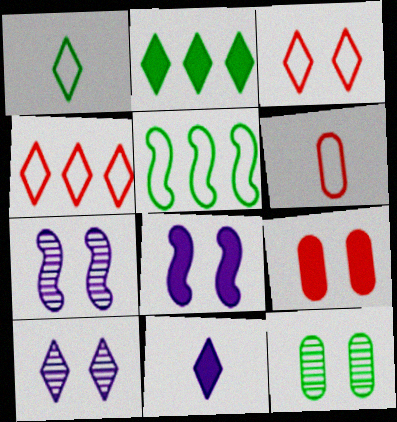[[2, 6, 7], 
[3, 8, 12]]